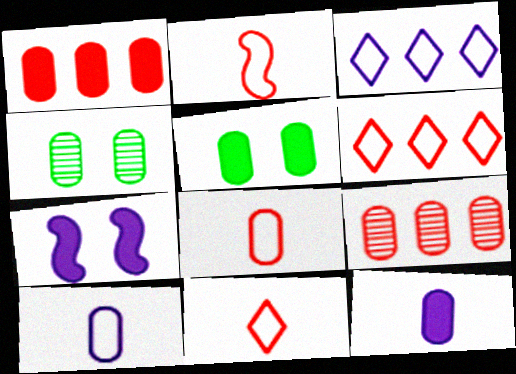[[1, 4, 10], 
[1, 5, 12], 
[2, 8, 11], 
[5, 9, 10]]